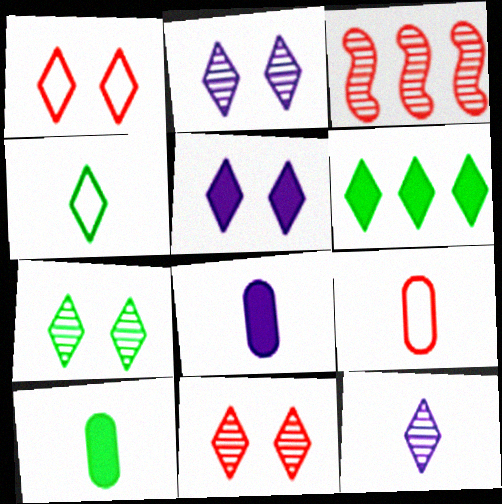[[1, 5, 7], 
[1, 6, 12], 
[2, 7, 11], 
[4, 6, 7]]